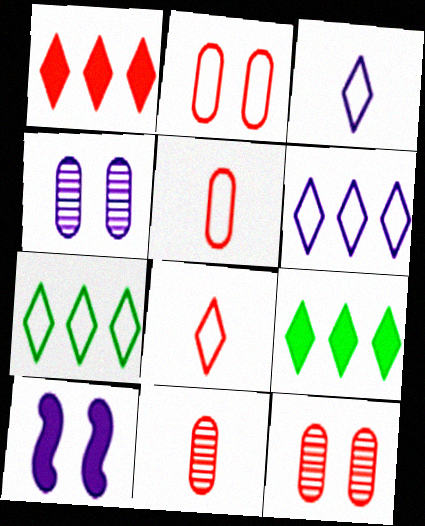[[7, 10, 11]]